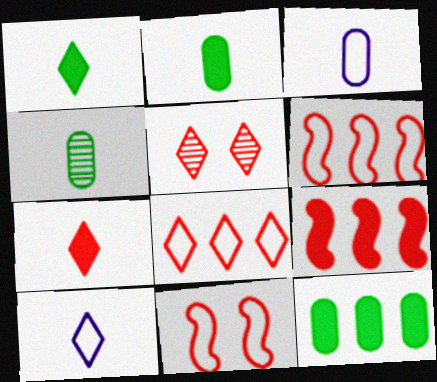[[5, 7, 8]]